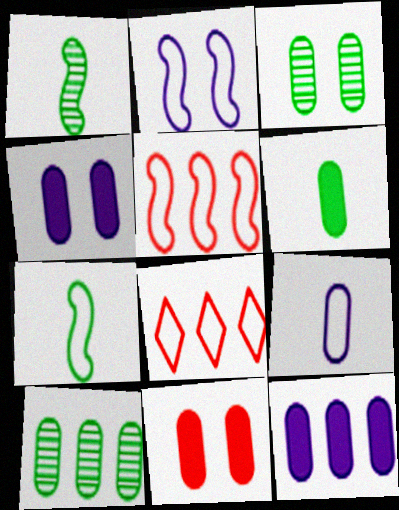[[1, 4, 8], 
[2, 5, 7], 
[6, 11, 12], 
[9, 10, 11]]